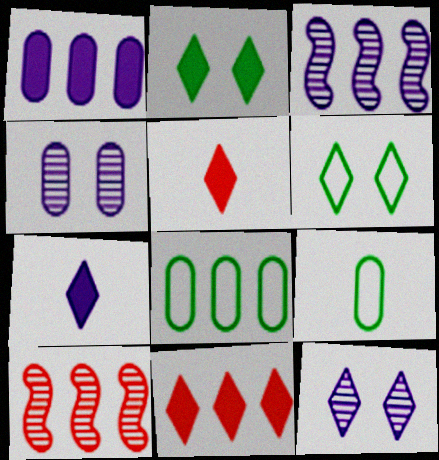[[2, 7, 11], 
[3, 8, 11]]